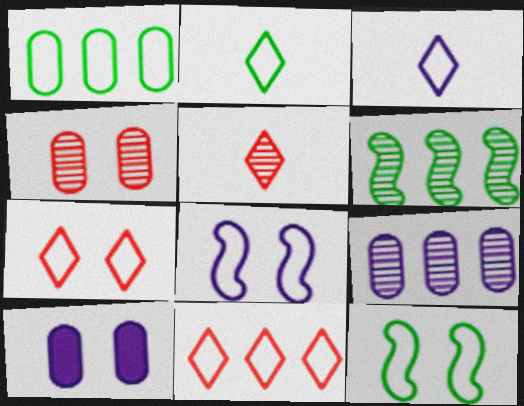[[1, 2, 12]]